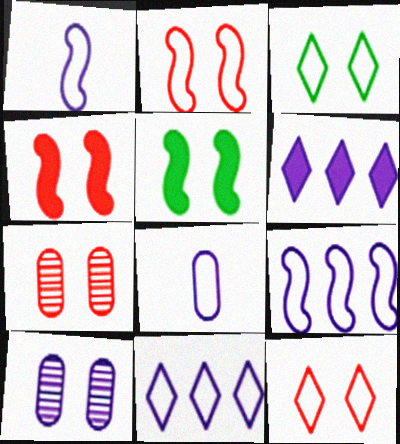[[1, 6, 10], 
[3, 4, 10], 
[4, 7, 12], 
[5, 10, 12]]